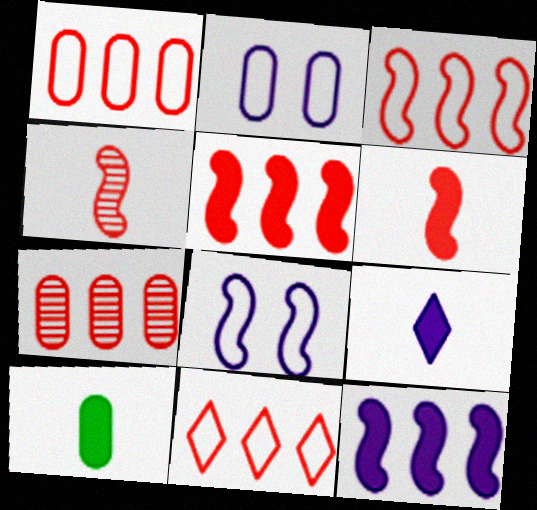[[1, 3, 11], 
[2, 7, 10], 
[5, 7, 11], 
[6, 9, 10]]